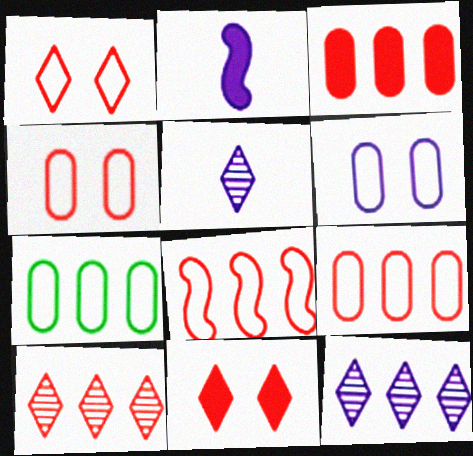[[2, 6, 12], 
[3, 8, 10]]